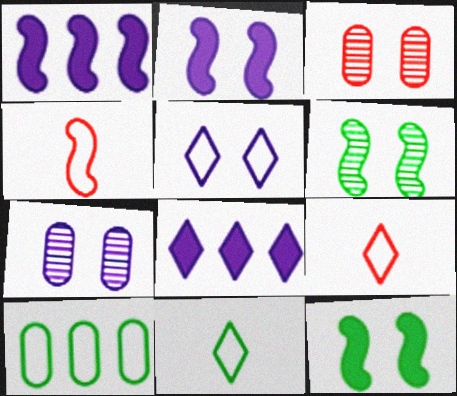[[1, 3, 11], 
[1, 4, 6], 
[2, 5, 7], 
[3, 5, 12], 
[4, 5, 10]]